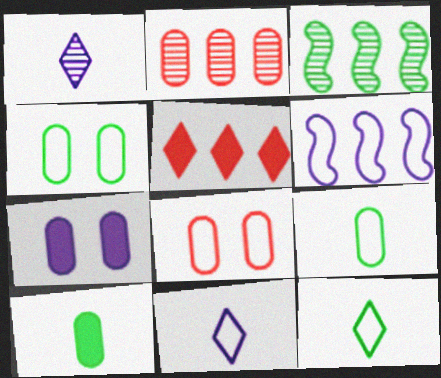[[1, 6, 7], 
[2, 7, 9], 
[6, 8, 12]]